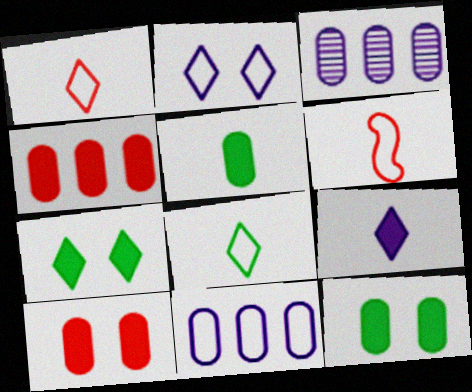[[3, 6, 7]]